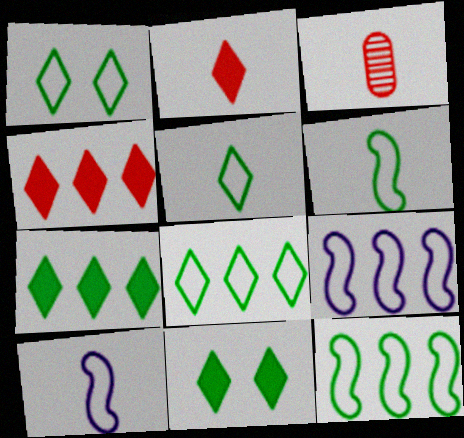[[1, 5, 8], 
[3, 9, 11]]